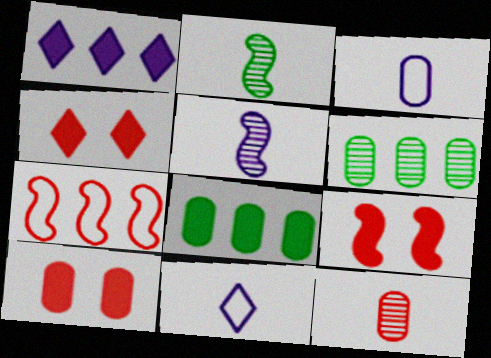[[1, 6, 7], 
[3, 6, 10], 
[4, 7, 12], 
[4, 9, 10], 
[6, 9, 11]]